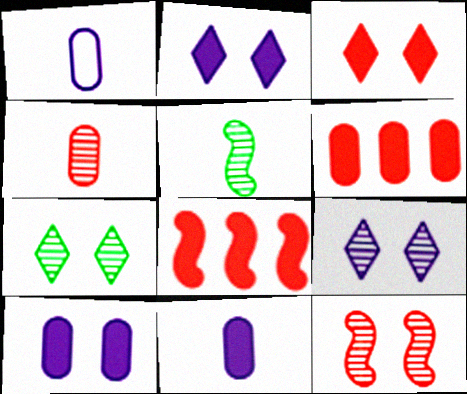[[1, 7, 8]]